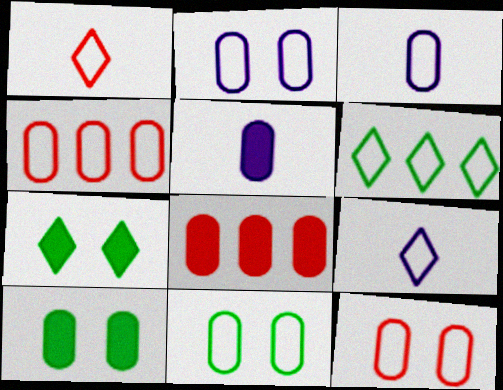[[2, 11, 12], 
[3, 4, 11], 
[5, 8, 10]]